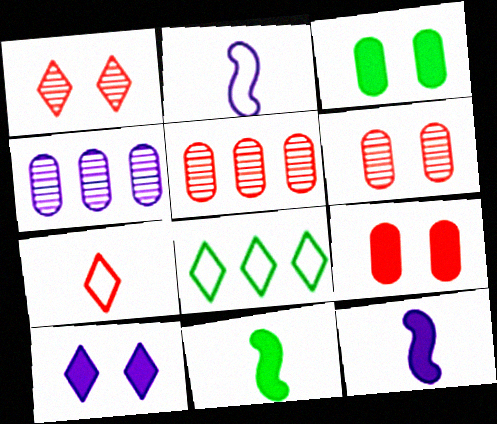[[2, 4, 10], 
[6, 8, 12]]